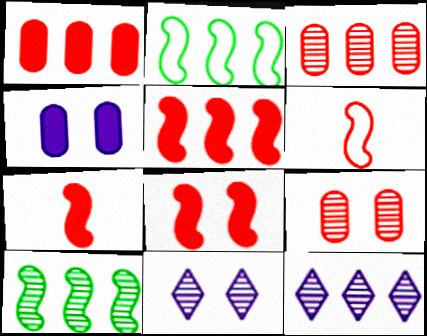[[1, 2, 12], 
[3, 10, 12], 
[5, 7, 8]]